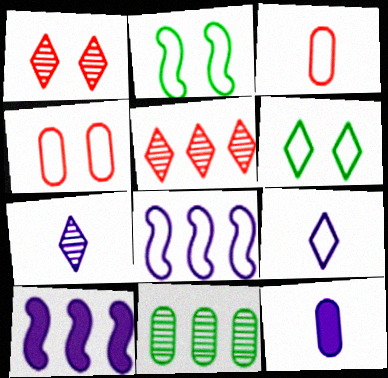[[2, 5, 12], 
[3, 6, 8], 
[4, 11, 12]]